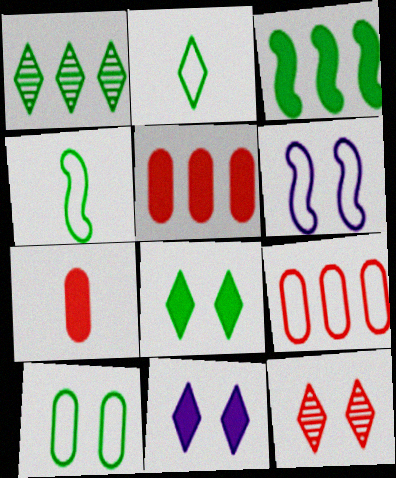[[1, 2, 8], 
[1, 6, 7], 
[2, 6, 9], 
[3, 7, 11]]